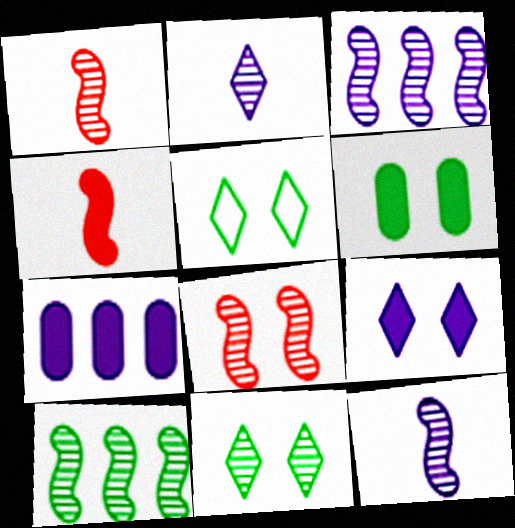[[1, 5, 7], 
[8, 10, 12]]